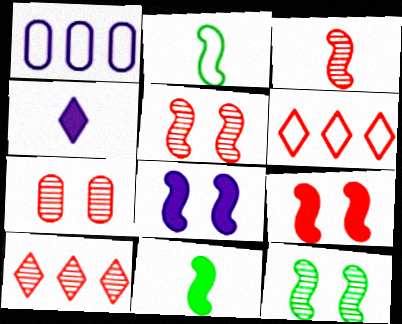[[3, 7, 10]]